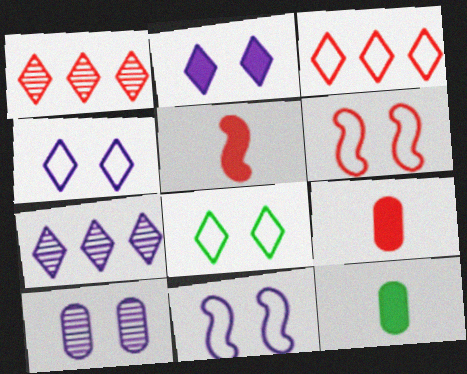[[1, 6, 9], 
[1, 11, 12], 
[2, 10, 11], 
[6, 7, 12]]